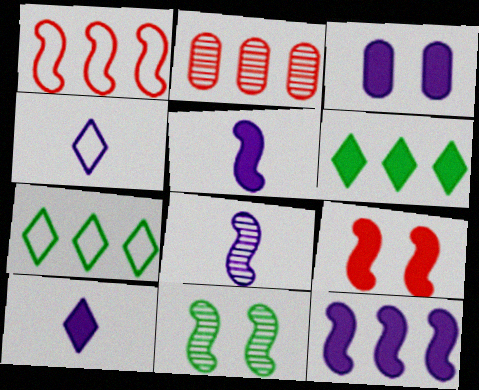[[1, 5, 11], 
[2, 7, 12], 
[3, 10, 12]]